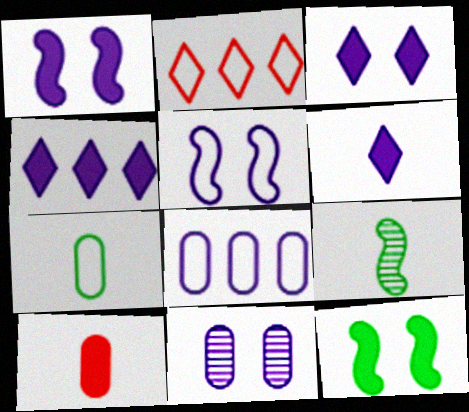[[2, 5, 7], 
[3, 4, 6], 
[3, 5, 11], 
[4, 10, 12]]